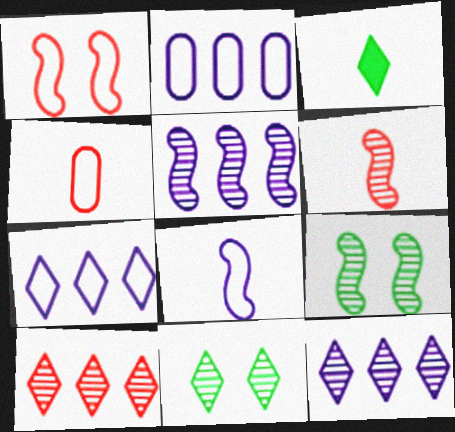[[5, 6, 9]]